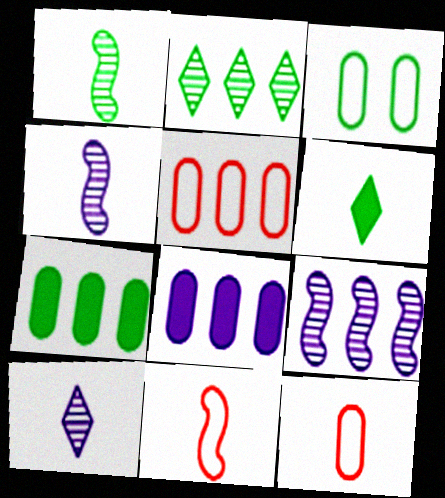[[4, 6, 12]]